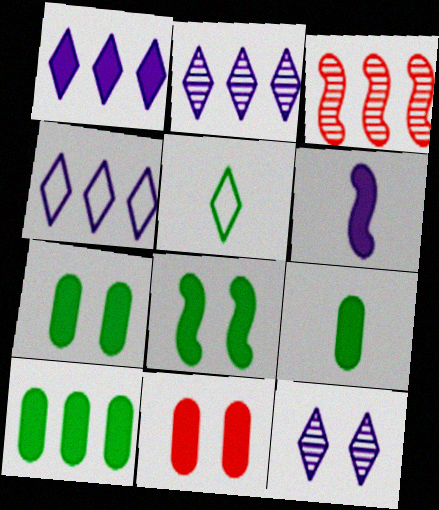[[1, 2, 4], 
[3, 4, 10], 
[7, 9, 10]]